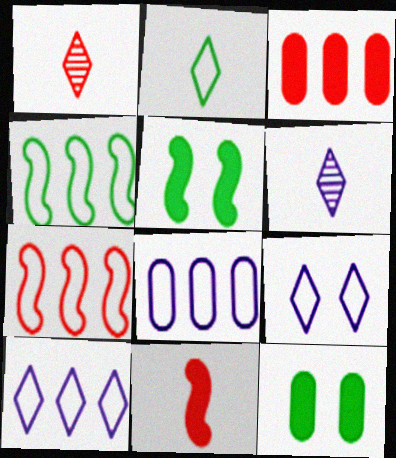[[1, 5, 8], 
[6, 7, 12]]